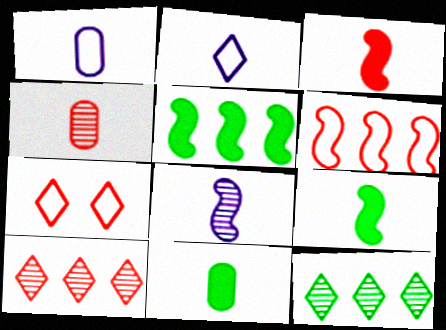[[1, 4, 11], 
[2, 4, 9]]